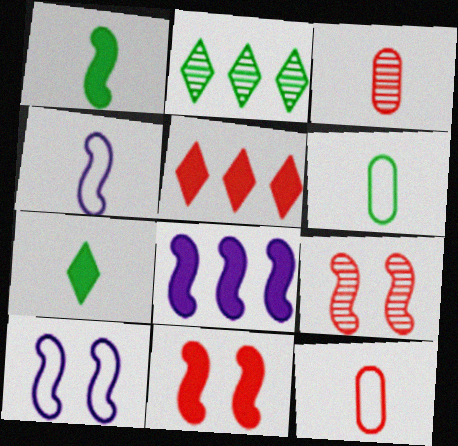[[1, 8, 11], 
[3, 4, 7], 
[5, 9, 12]]